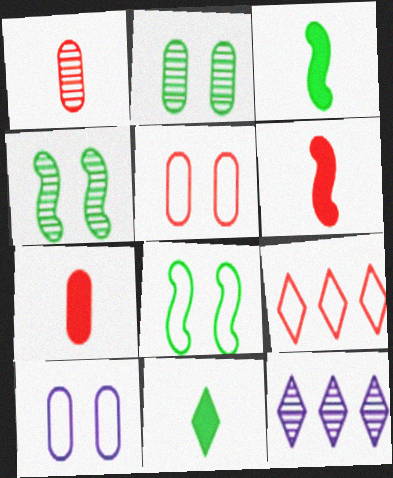[[1, 4, 12], 
[3, 5, 12], 
[7, 8, 12]]